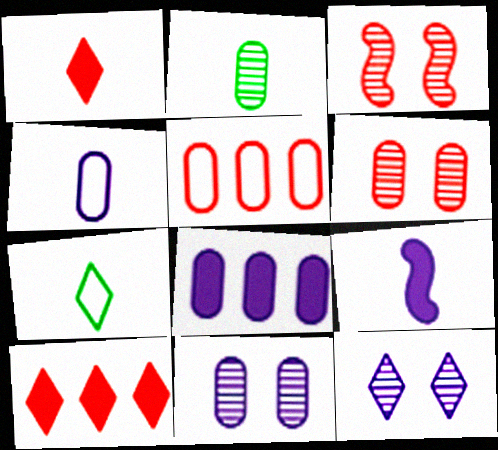[[1, 3, 5], 
[3, 7, 8], 
[4, 8, 11], 
[7, 10, 12]]